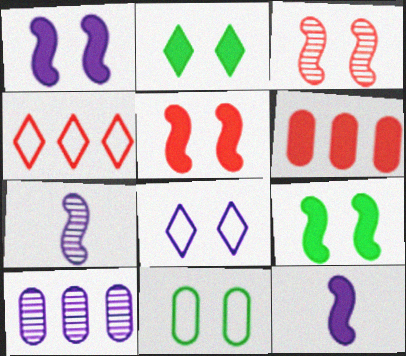[[1, 5, 9], 
[2, 6, 12], 
[8, 10, 12]]